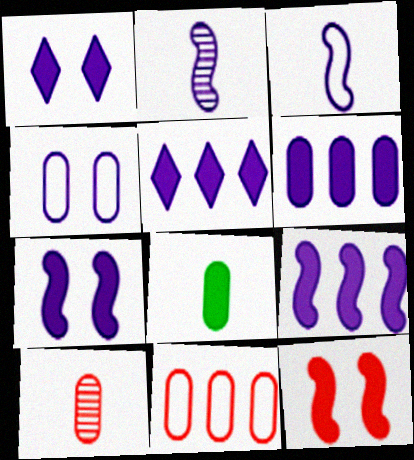[[2, 4, 5], 
[5, 6, 9], 
[5, 8, 12]]